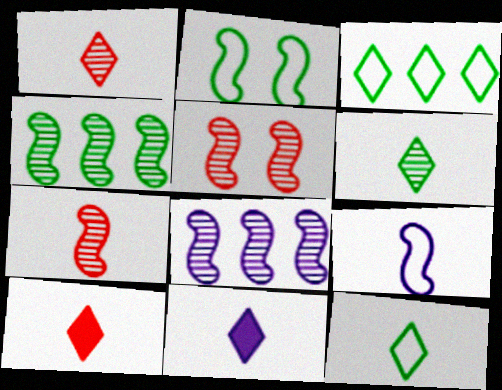[[1, 11, 12]]